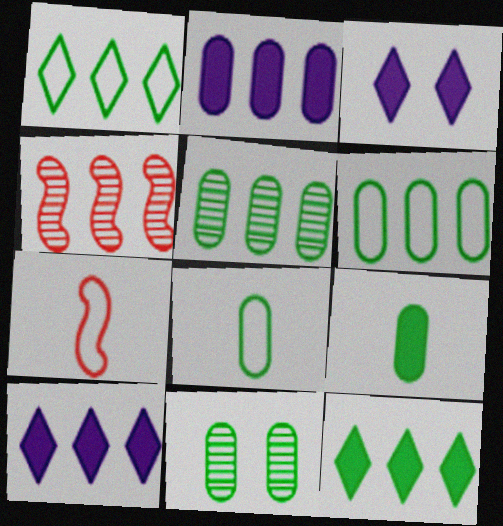[[1, 2, 4], 
[3, 4, 8], 
[3, 5, 7], 
[4, 6, 10], 
[6, 9, 11], 
[7, 10, 11]]